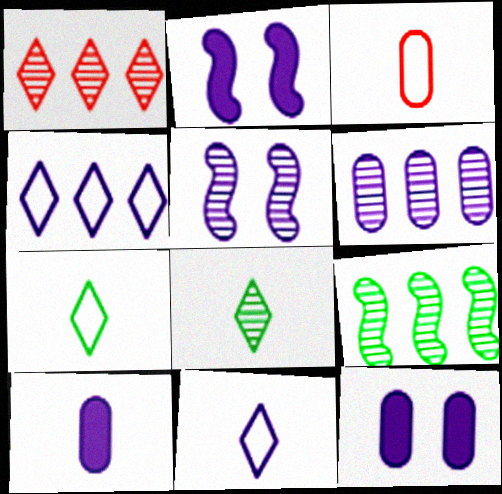[[1, 6, 9], 
[2, 6, 11], 
[4, 5, 10]]